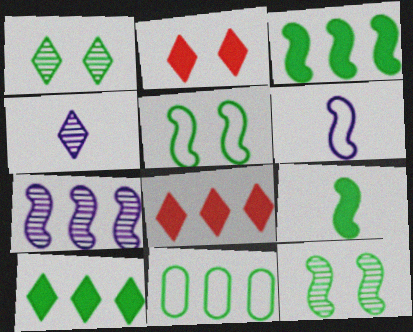[[1, 9, 11], 
[7, 8, 11]]